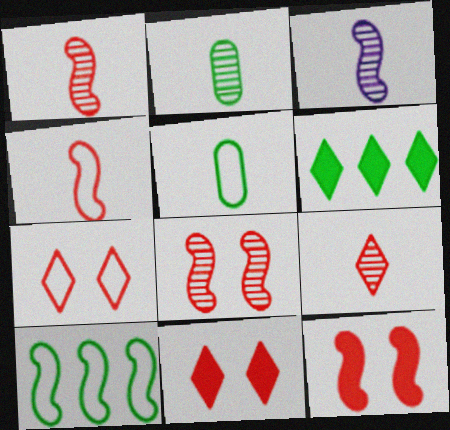[[2, 3, 9], 
[3, 10, 12]]